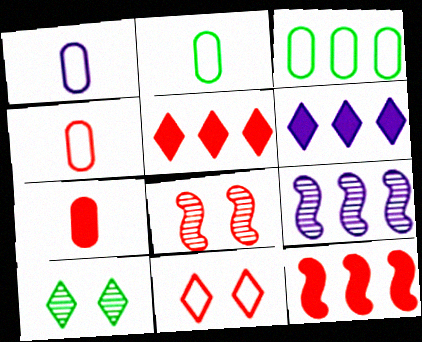[[1, 2, 4], 
[1, 10, 12], 
[2, 6, 8], 
[3, 5, 9], 
[4, 5, 8]]